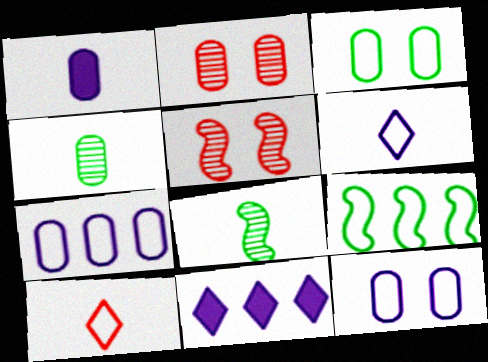[[1, 8, 10], 
[9, 10, 12]]